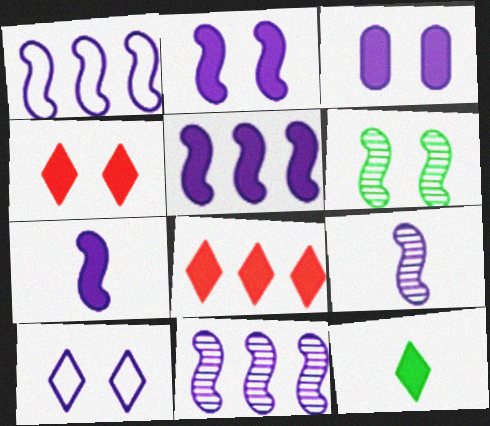[[1, 2, 9], 
[1, 5, 11], 
[2, 5, 7]]